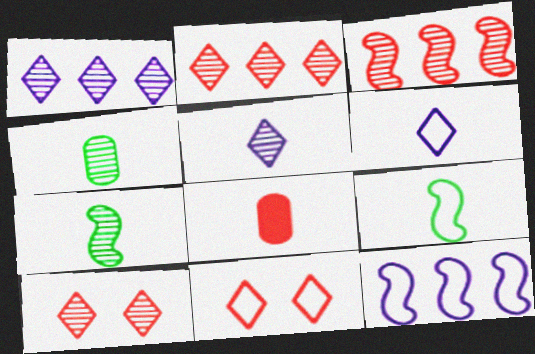[[3, 8, 11], 
[5, 8, 9], 
[6, 7, 8]]